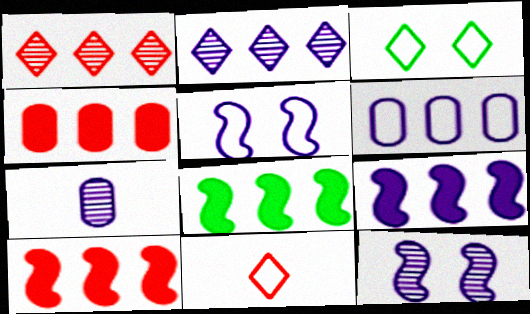[[1, 6, 8], 
[2, 6, 9], 
[2, 7, 12], 
[3, 7, 10], 
[8, 9, 10]]